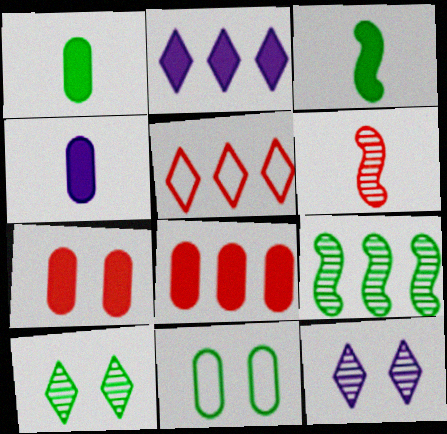[[2, 3, 7], 
[2, 6, 11], 
[5, 6, 7]]